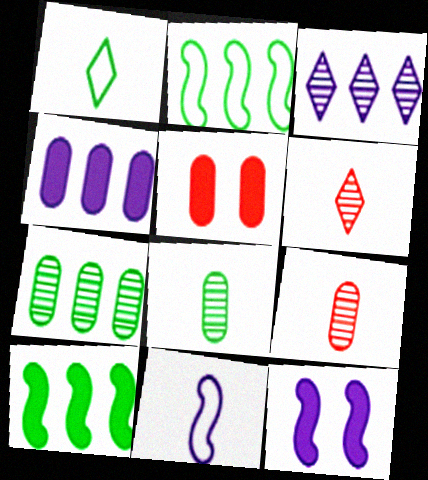[]